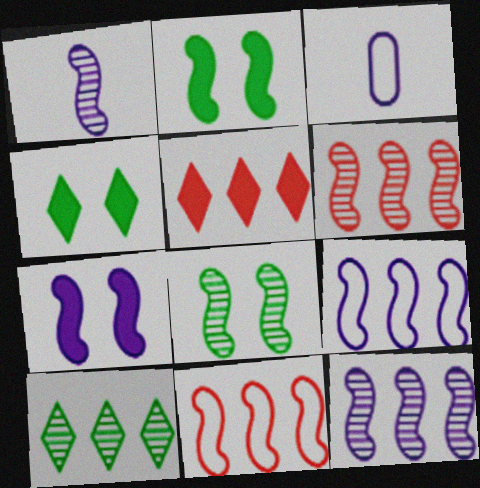[[1, 2, 11], 
[1, 6, 8], 
[1, 7, 9], 
[3, 4, 6], 
[3, 5, 8]]